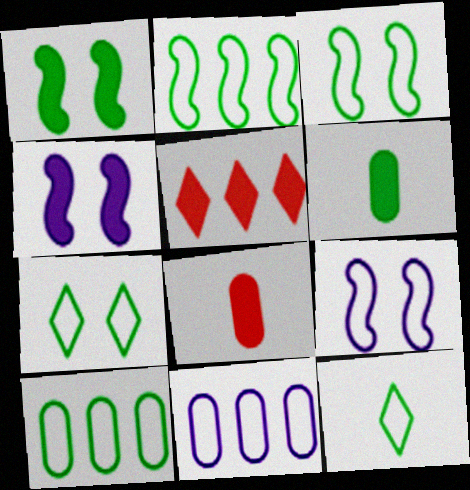[[3, 10, 12], 
[4, 5, 6]]